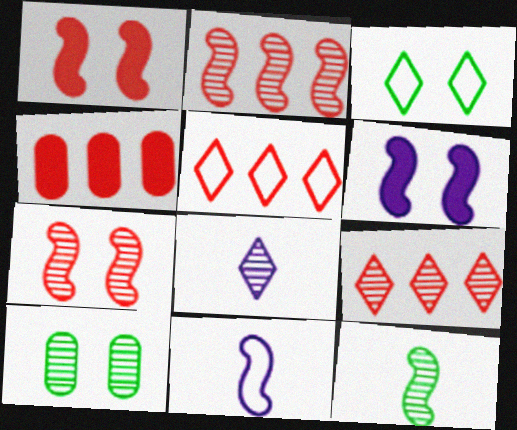[[2, 4, 5], 
[2, 8, 10]]